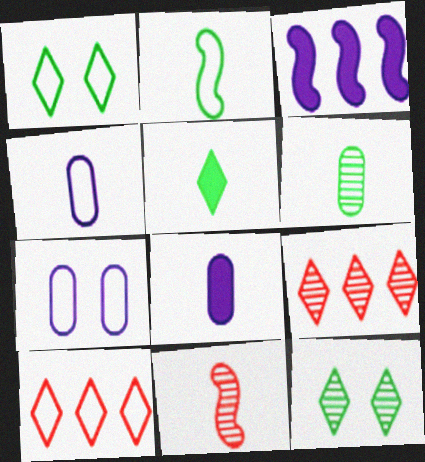[[2, 5, 6], 
[2, 7, 10], 
[4, 5, 11]]